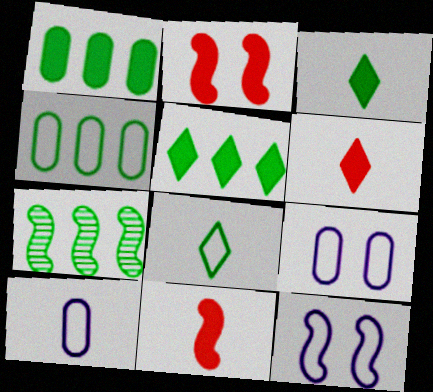[[4, 5, 7], 
[6, 7, 9], 
[7, 11, 12]]